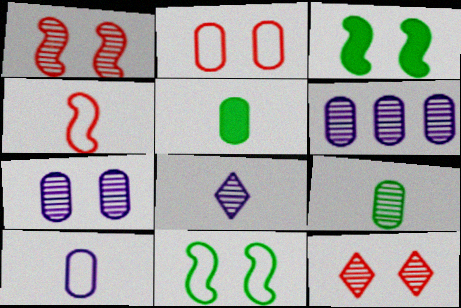[[2, 5, 6], 
[4, 5, 8]]